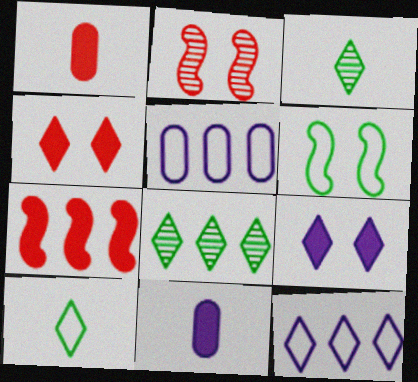[[1, 4, 7], 
[3, 4, 12], 
[5, 7, 8]]